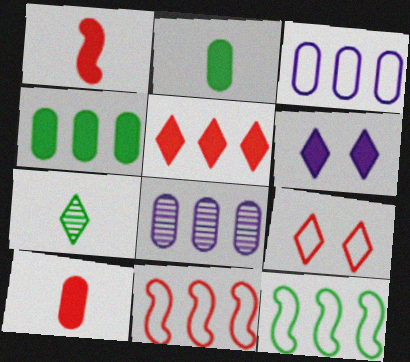[[1, 4, 6], 
[5, 8, 12]]